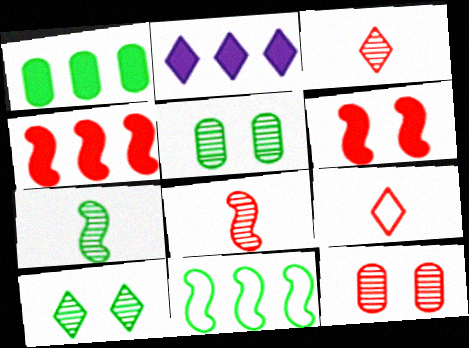[[1, 2, 4], 
[2, 9, 10], 
[4, 9, 12]]